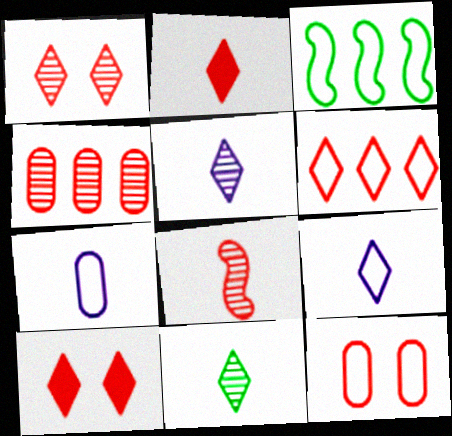[[1, 2, 6], 
[1, 4, 8], 
[2, 9, 11], 
[3, 9, 12]]